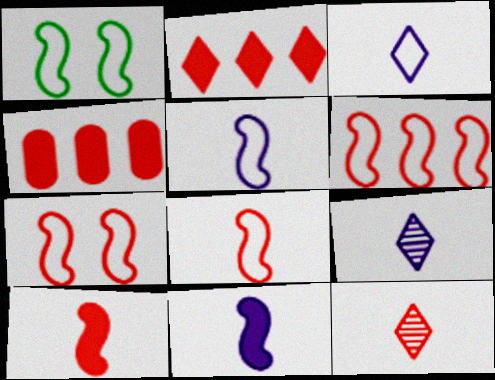[[1, 4, 9], 
[1, 5, 6], 
[4, 7, 12], 
[6, 7, 8]]